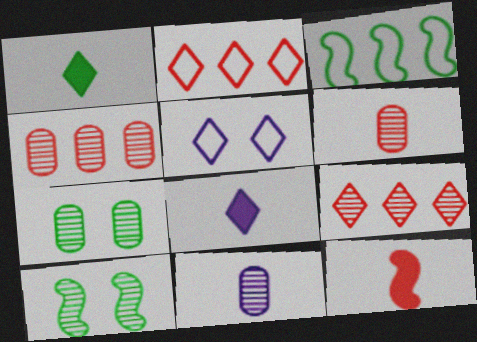[[1, 3, 7], 
[1, 5, 9], 
[4, 7, 11], 
[9, 10, 11]]